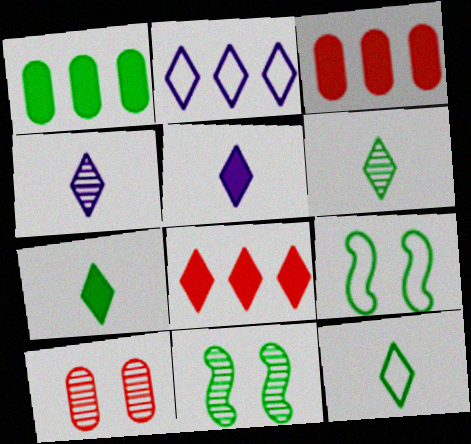[[1, 6, 9], 
[1, 11, 12], 
[3, 4, 9], 
[6, 7, 12]]